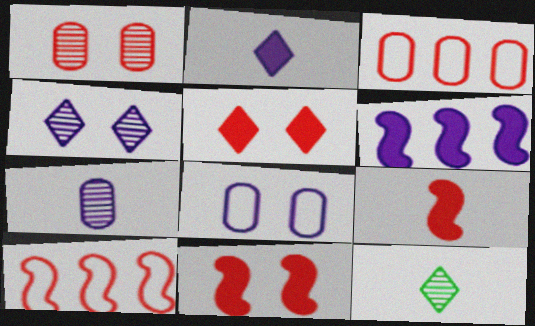[]